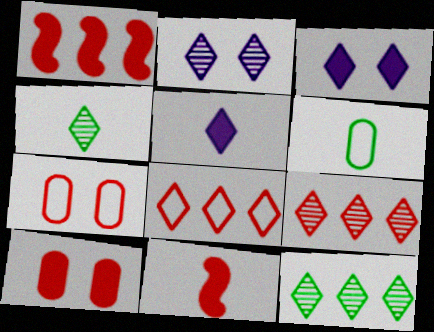[[1, 2, 6], 
[2, 4, 9], 
[3, 4, 8], 
[7, 9, 11]]